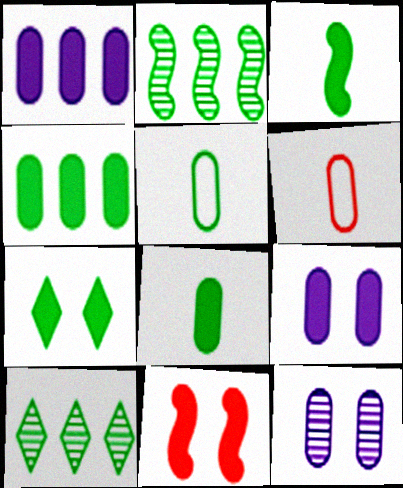[[2, 5, 7], 
[3, 4, 7], 
[4, 6, 12], 
[7, 9, 11]]